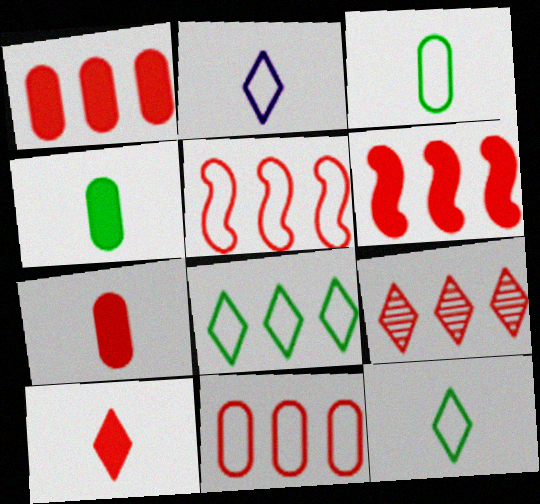[[1, 5, 9], 
[6, 9, 11]]